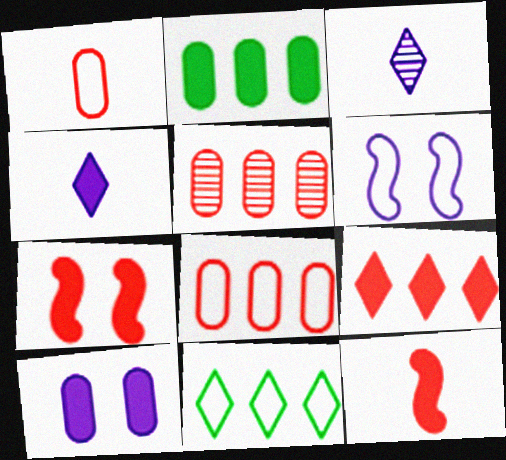[[1, 6, 11], 
[2, 4, 7]]